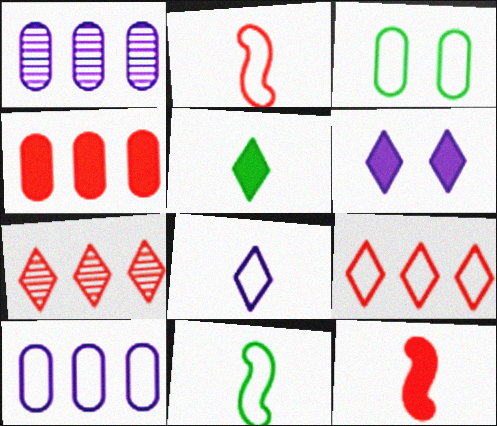[]